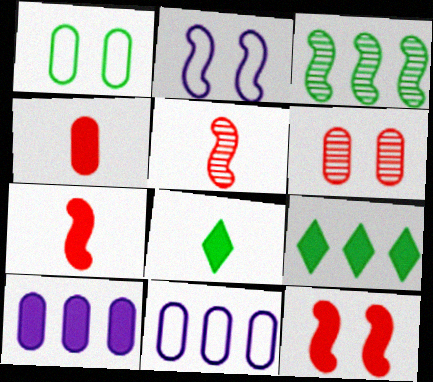[[1, 3, 8], 
[2, 3, 7], 
[8, 10, 12]]